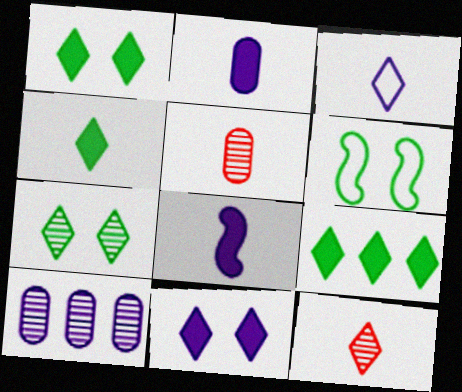[[1, 4, 9], 
[3, 4, 12]]